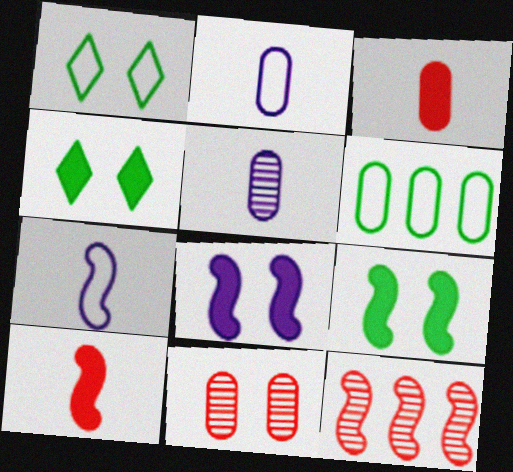[[1, 8, 11], 
[2, 4, 12], 
[7, 9, 12]]